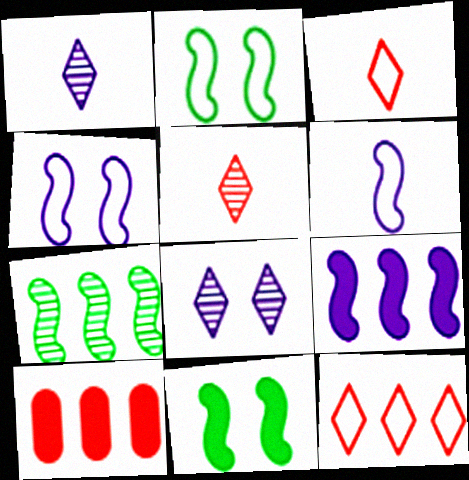[[1, 2, 10]]